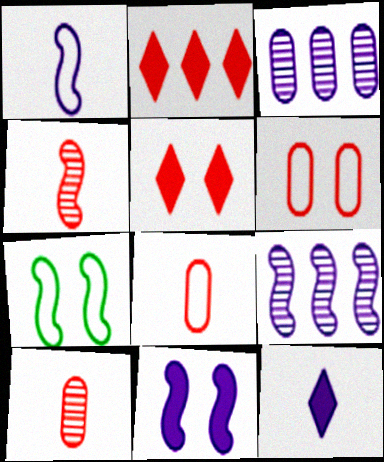[[1, 9, 11], 
[2, 4, 6]]